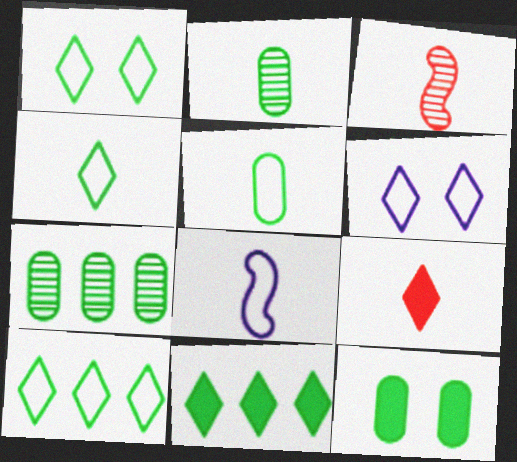[[1, 4, 10], 
[2, 8, 9], 
[5, 7, 12]]